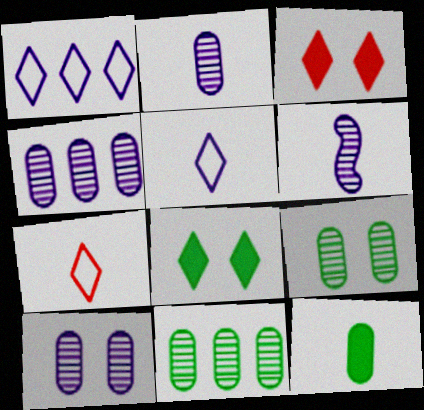[[2, 4, 10], 
[6, 7, 12]]